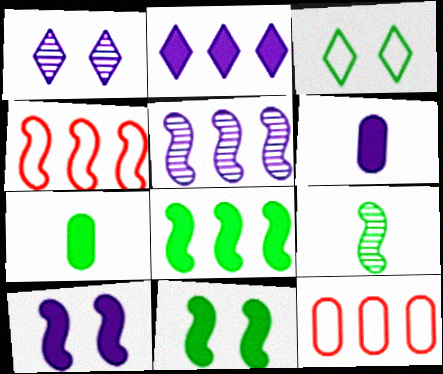[[1, 4, 7], 
[2, 6, 10], 
[4, 5, 8], 
[4, 9, 10]]